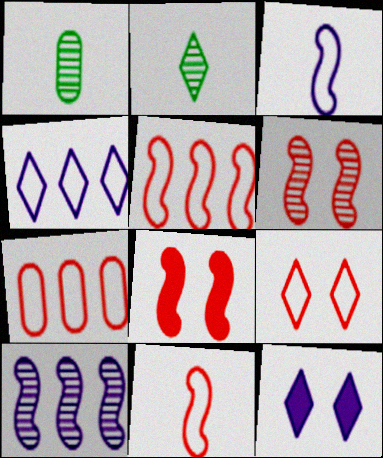[[1, 4, 8], 
[1, 5, 12], 
[7, 9, 11]]